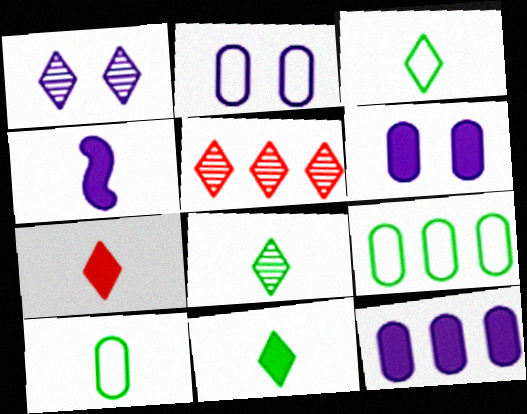[[1, 5, 8], 
[3, 8, 11]]